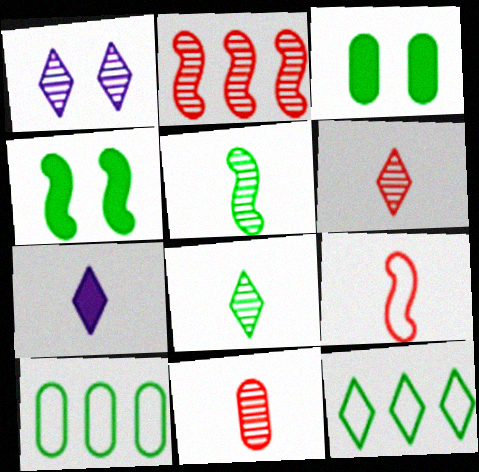[[3, 5, 12], 
[4, 8, 10]]